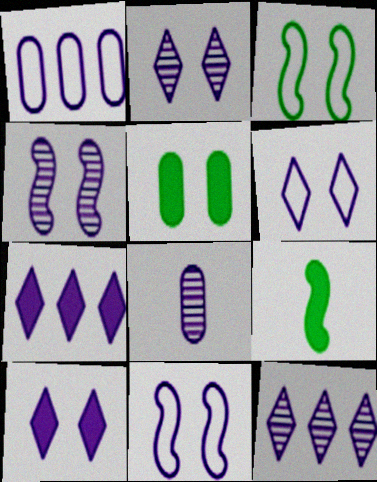[[2, 6, 10], 
[4, 8, 12], 
[7, 8, 11]]